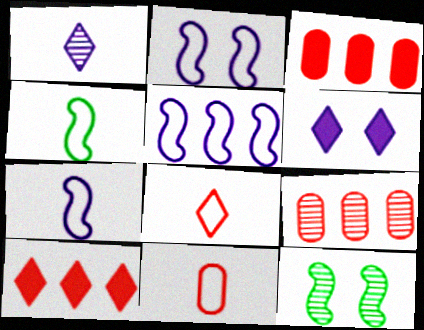[[1, 9, 12], 
[2, 5, 7], 
[4, 6, 9]]